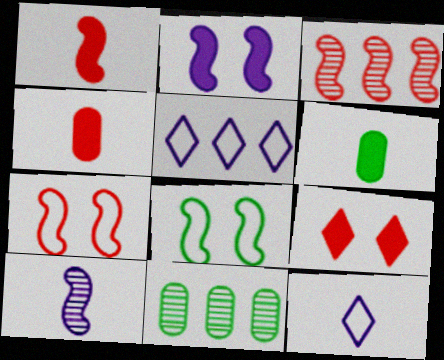[[1, 3, 7]]